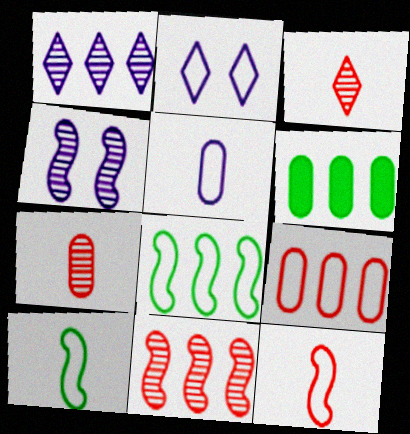[[2, 9, 10]]